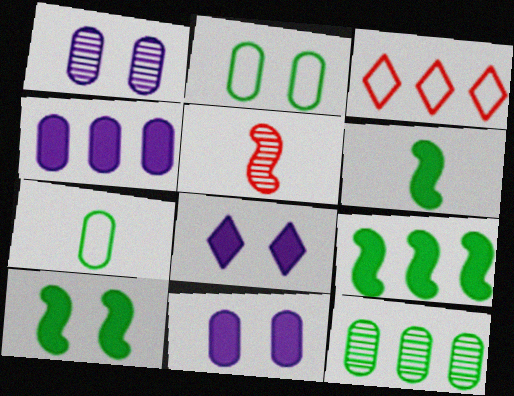[[1, 3, 6], 
[6, 9, 10]]